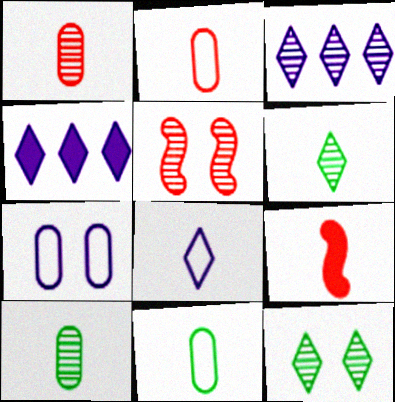[[3, 5, 10], 
[4, 5, 11], 
[8, 9, 10]]